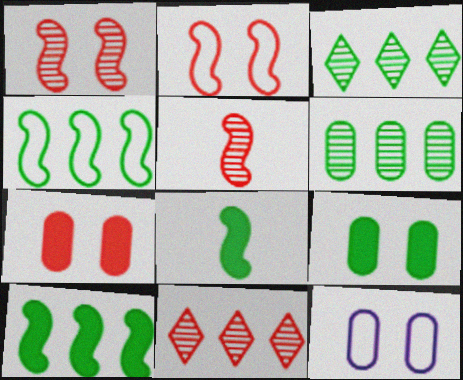[[8, 11, 12]]